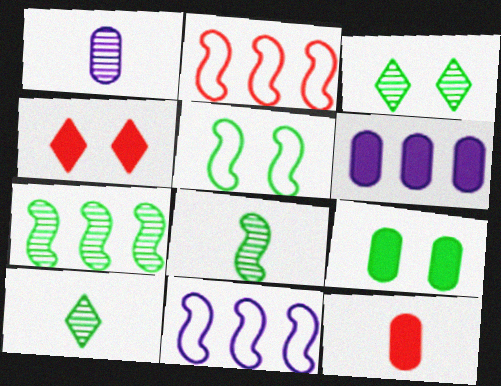[[3, 5, 9], 
[3, 11, 12], 
[6, 9, 12]]